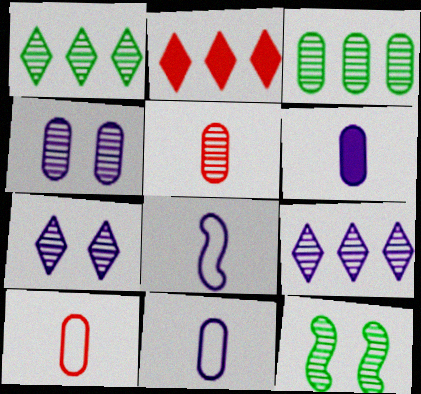[[2, 11, 12], 
[3, 4, 5], 
[5, 9, 12]]